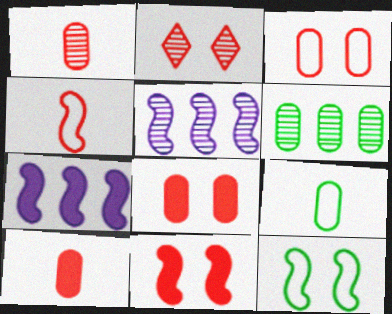[[2, 3, 11], 
[2, 7, 9]]